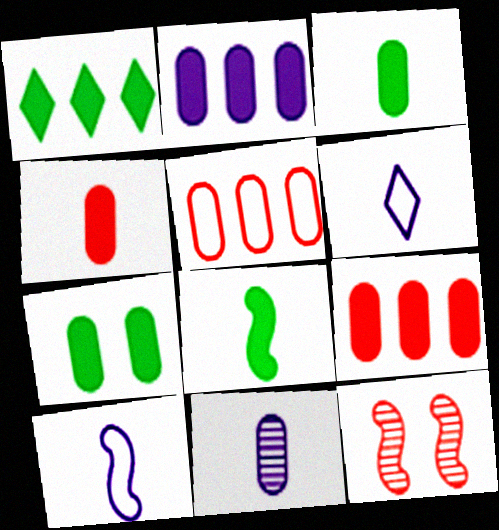[[1, 7, 8], 
[2, 4, 7], 
[5, 7, 11]]